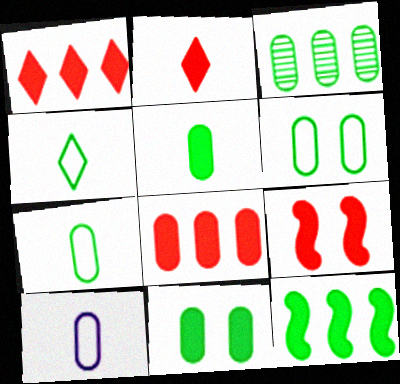[[2, 8, 9], 
[3, 5, 6], 
[3, 7, 11]]